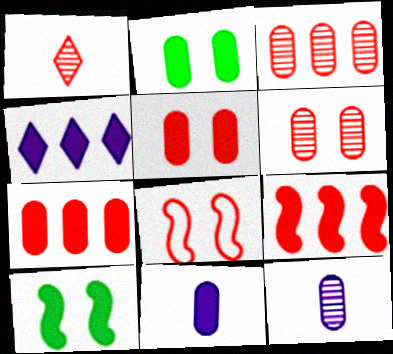[[1, 7, 8], 
[2, 7, 11]]